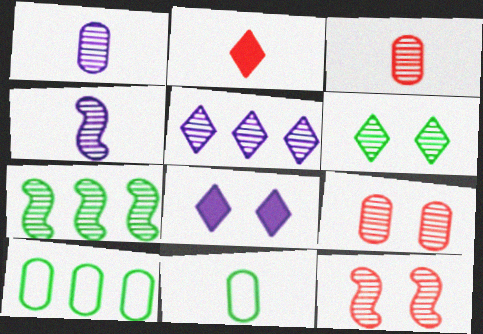[[2, 4, 11], 
[4, 7, 12]]